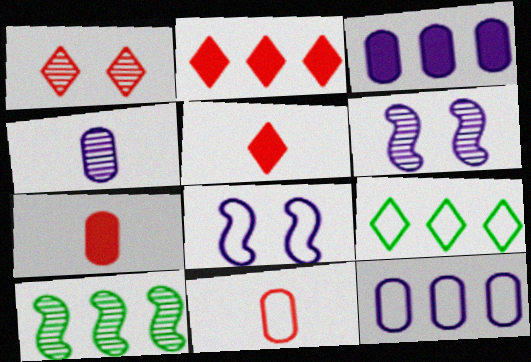[[1, 4, 10], 
[2, 10, 12], 
[6, 7, 9], 
[8, 9, 11]]